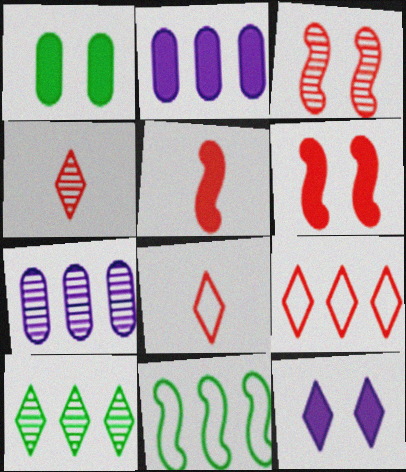[[1, 6, 12], 
[8, 10, 12]]